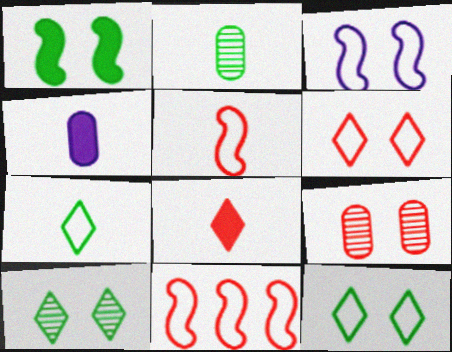[[4, 10, 11], 
[8, 9, 11]]